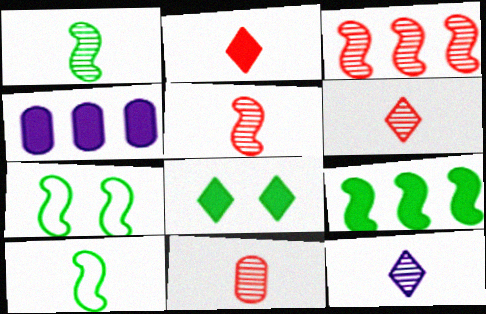[[1, 7, 9], 
[1, 11, 12], 
[4, 6, 7], 
[5, 6, 11]]